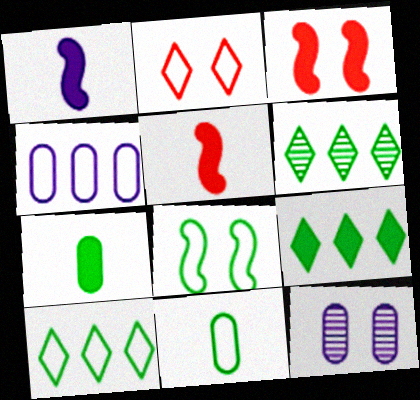[[5, 10, 12], 
[6, 7, 8], 
[6, 9, 10], 
[8, 10, 11]]